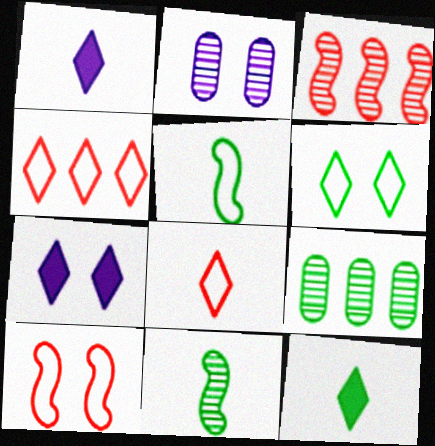[[1, 9, 10]]